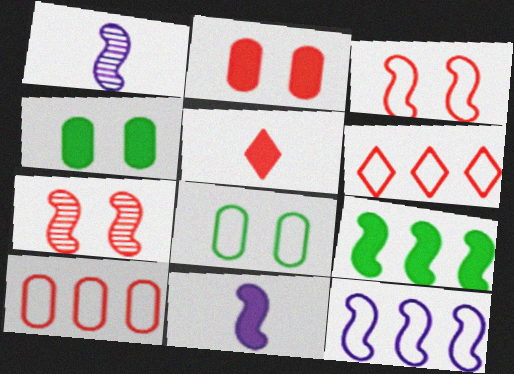[[1, 3, 9], 
[1, 4, 6], 
[5, 7, 10]]